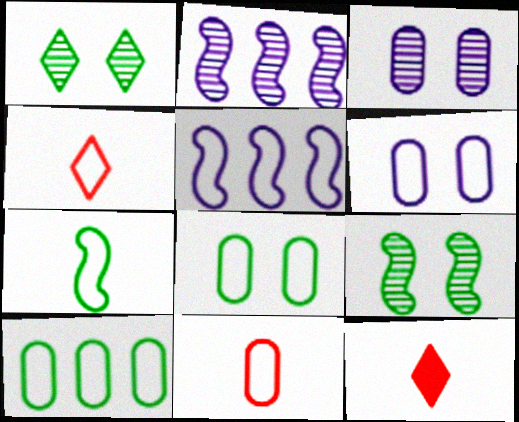[[2, 8, 12], 
[4, 5, 8], 
[6, 10, 11]]